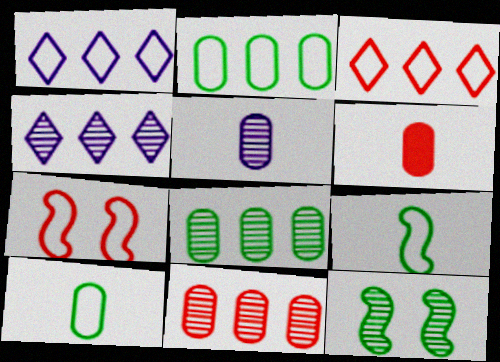[[1, 6, 12], 
[1, 7, 10], 
[5, 6, 10]]